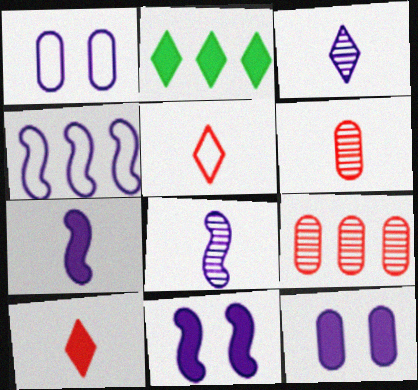[[2, 4, 9], 
[3, 4, 12], 
[4, 8, 11]]